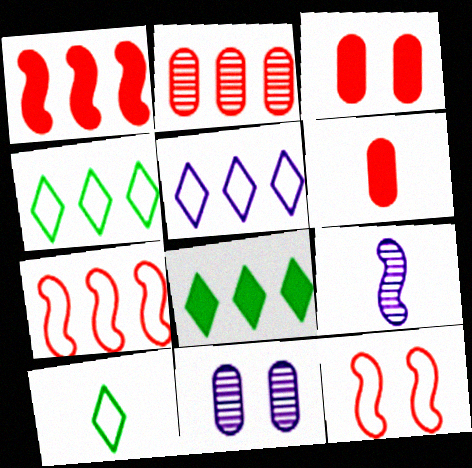[[1, 10, 11], 
[3, 4, 9], 
[6, 9, 10]]